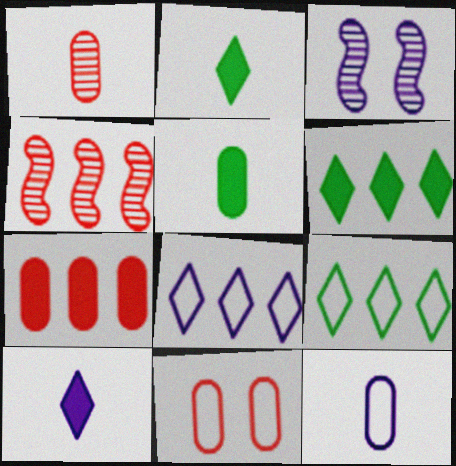[[1, 5, 12], 
[1, 7, 11]]